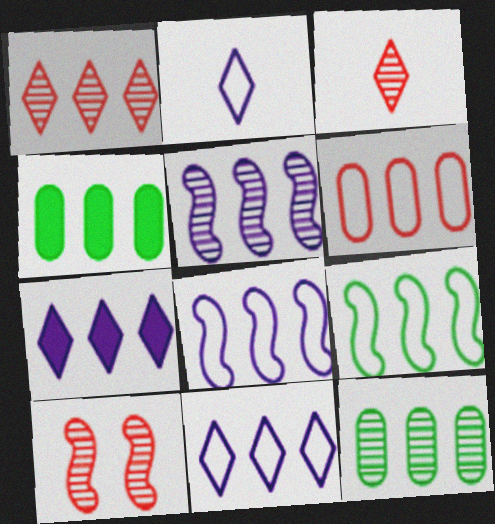[[1, 4, 8], 
[1, 5, 12], 
[2, 4, 10], 
[6, 9, 11]]